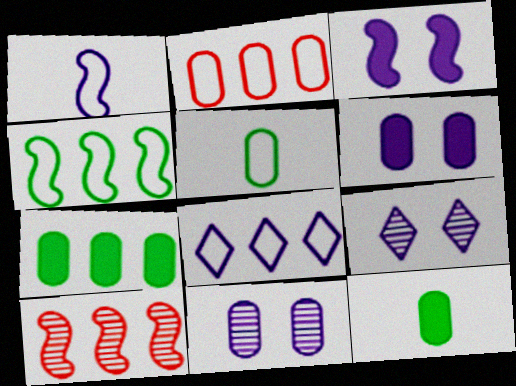[[2, 4, 8], 
[2, 11, 12], 
[7, 8, 10]]